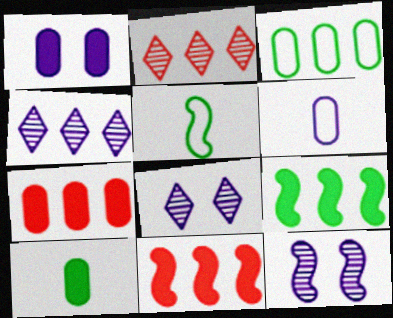[[1, 2, 5], 
[1, 7, 10], 
[3, 4, 11], 
[5, 7, 8], 
[5, 11, 12]]